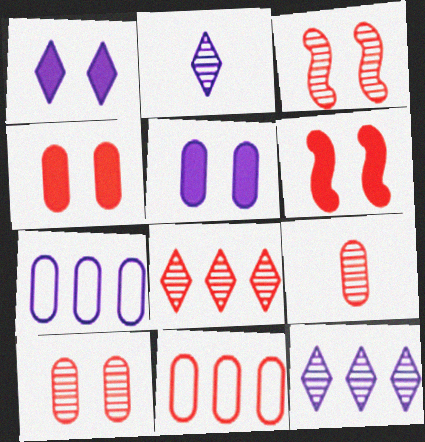[[3, 8, 9], 
[4, 9, 11]]